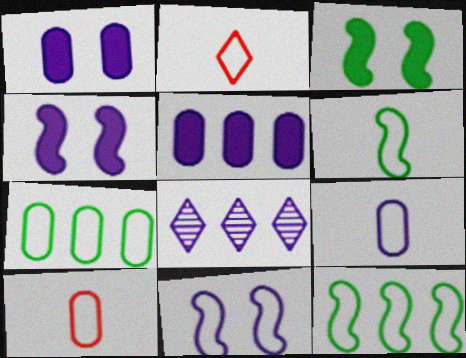[[2, 6, 9], 
[2, 7, 11], 
[3, 8, 10], 
[4, 8, 9]]